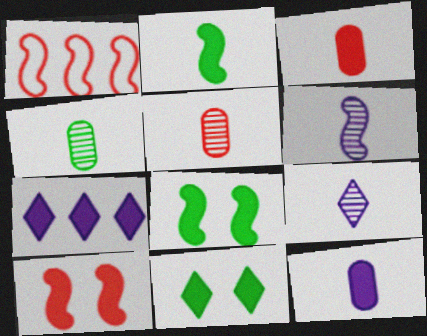[[1, 6, 8], 
[3, 7, 8]]